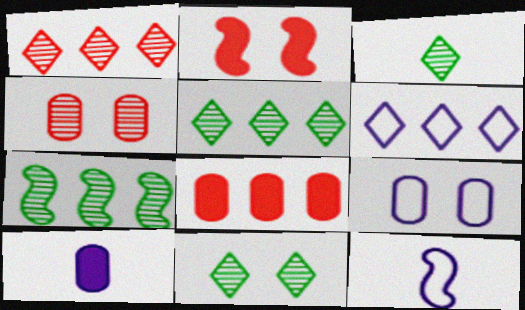[[2, 7, 12], 
[2, 9, 11], 
[3, 5, 11], 
[6, 7, 8], 
[6, 9, 12], 
[8, 11, 12]]